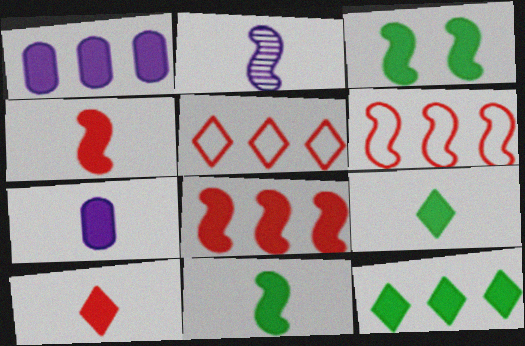[[1, 3, 10], 
[1, 8, 12], 
[2, 3, 6], 
[4, 7, 9], 
[7, 10, 11]]